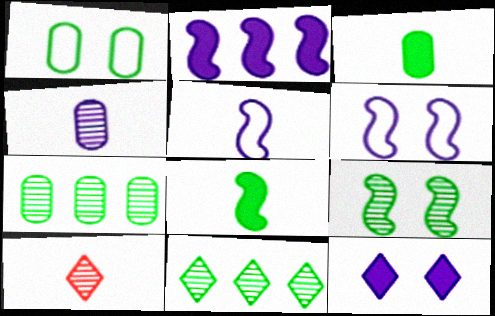[[1, 2, 10], 
[1, 3, 7], 
[1, 8, 11], 
[3, 5, 10]]